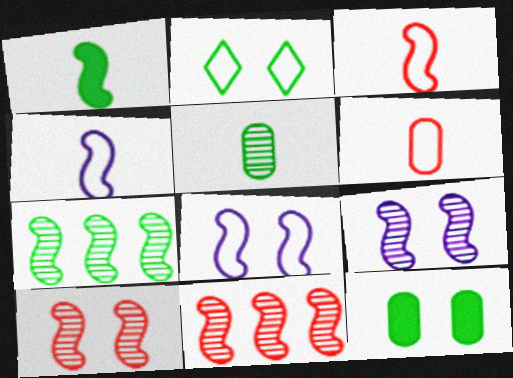[[1, 8, 11]]